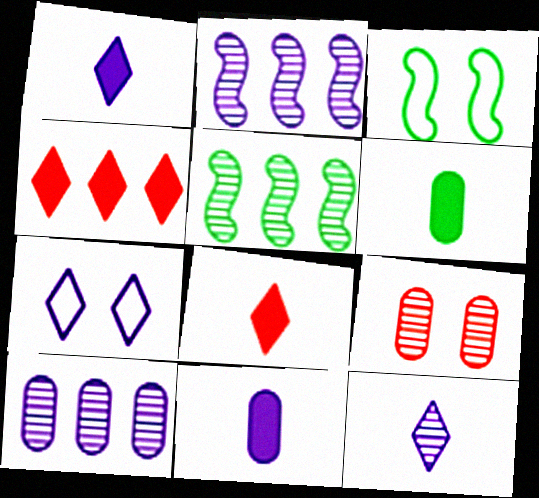[[2, 7, 11], 
[3, 8, 10], 
[5, 9, 12]]